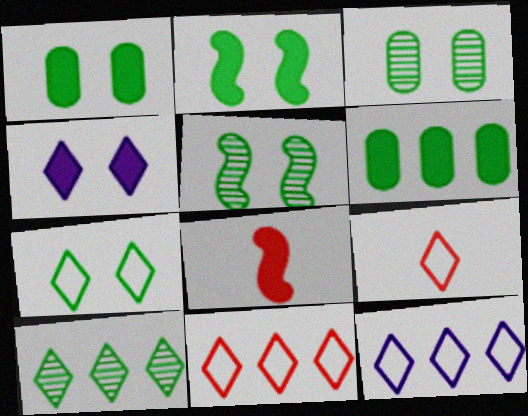[[1, 5, 7], 
[2, 3, 7], 
[3, 8, 12], 
[4, 6, 8], 
[4, 9, 10], 
[7, 9, 12]]